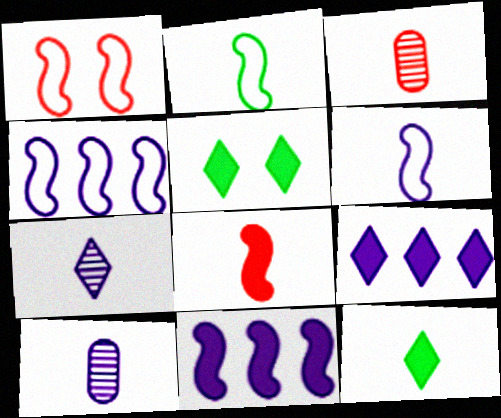[[1, 2, 4], 
[3, 4, 5], 
[3, 6, 12]]